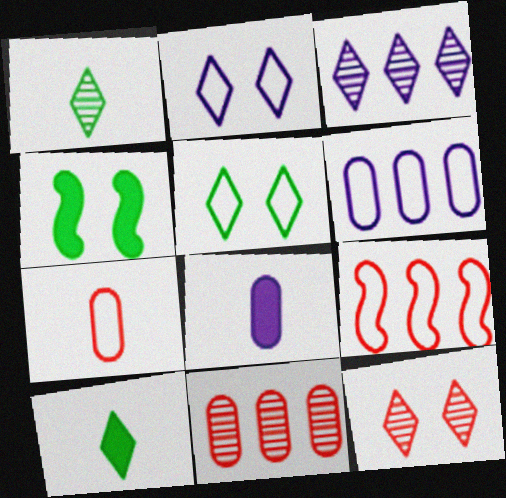[[1, 3, 12], 
[3, 4, 7]]